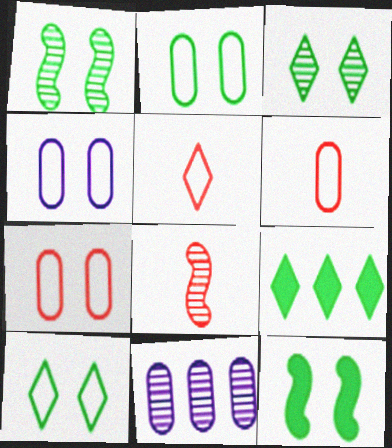[[2, 3, 12], 
[2, 4, 7], 
[3, 8, 11], 
[4, 8, 9], 
[5, 11, 12]]